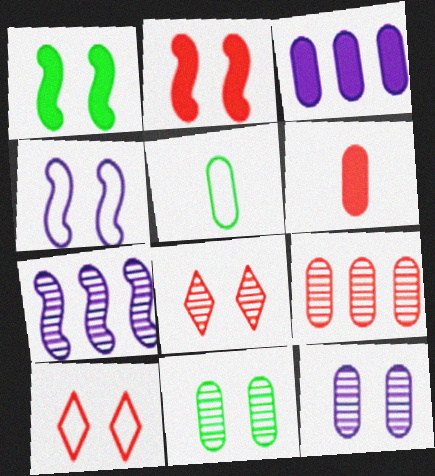[[1, 10, 12]]